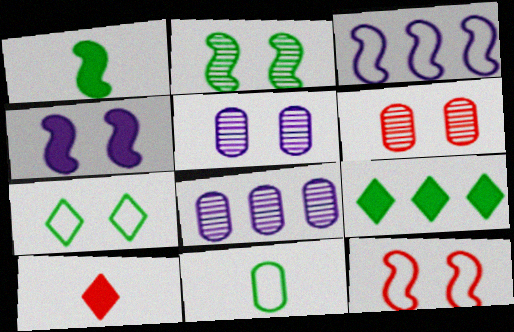[[2, 4, 12], 
[2, 9, 11], 
[4, 6, 7]]